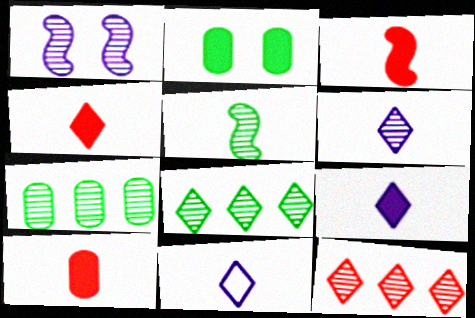[[3, 4, 10], 
[5, 10, 11], 
[6, 9, 11]]